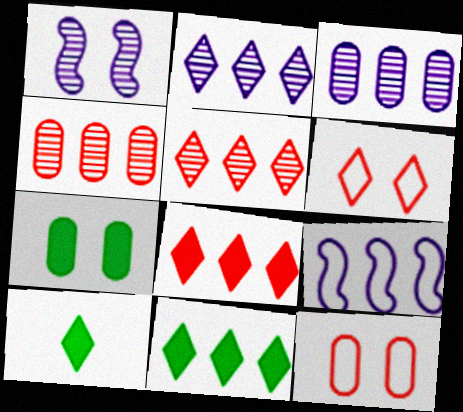[[1, 6, 7], 
[2, 6, 10], 
[4, 9, 11]]